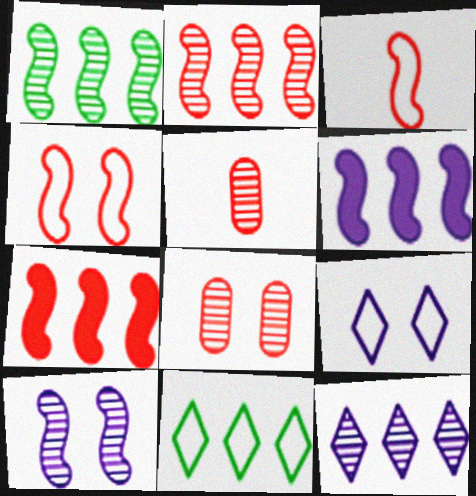[]